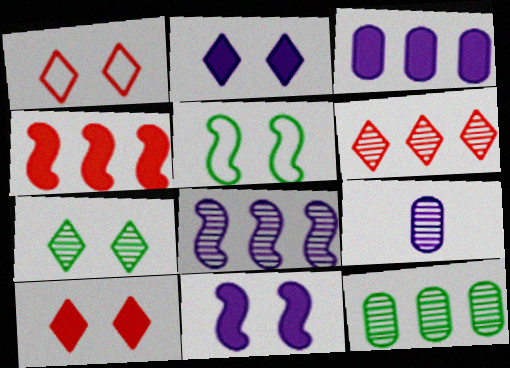[[1, 2, 7], 
[6, 8, 12]]